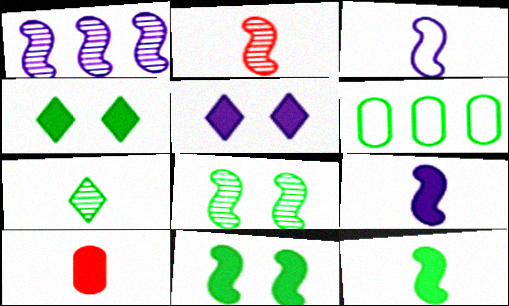[[1, 2, 8], 
[2, 3, 12], 
[2, 5, 6], 
[3, 7, 10], 
[6, 7, 11]]